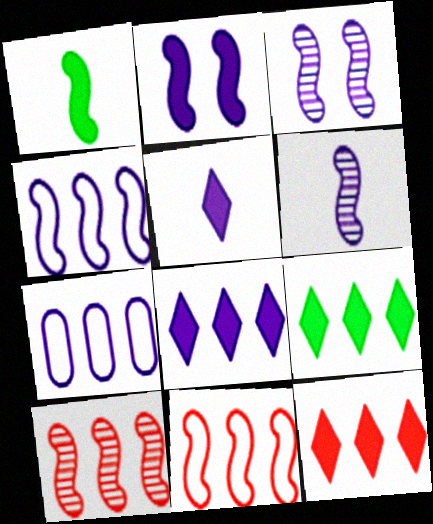[[1, 3, 11], 
[2, 4, 6], 
[3, 5, 7], 
[7, 9, 10], 
[8, 9, 12]]